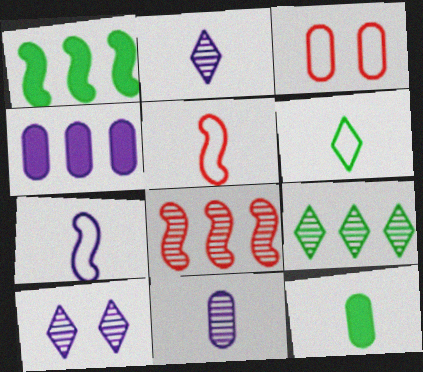[[1, 2, 3], 
[2, 5, 12], 
[4, 7, 10]]